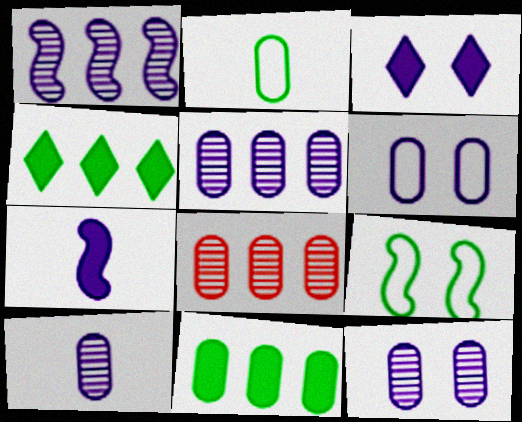[[5, 10, 12]]